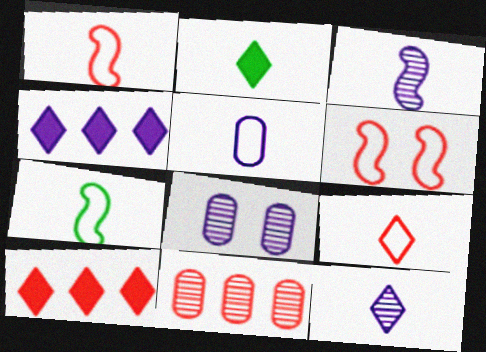[[2, 9, 12], 
[5, 7, 9], 
[7, 8, 10]]